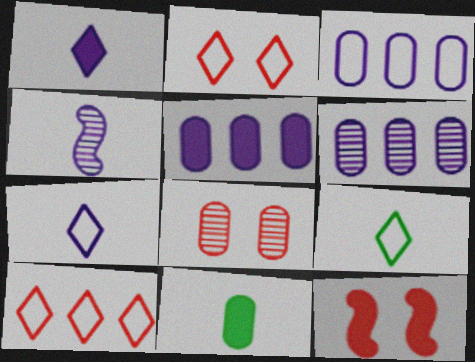[[2, 8, 12], 
[3, 5, 6], 
[3, 8, 11], 
[6, 9, 12]]